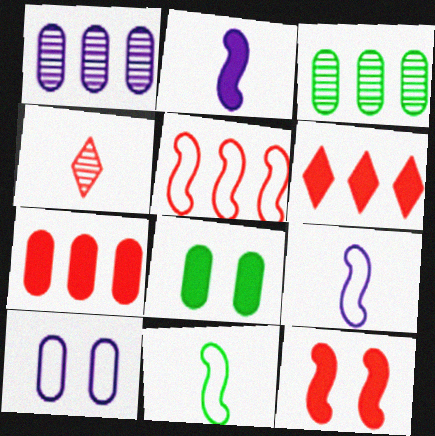[[2, 6, 8]]